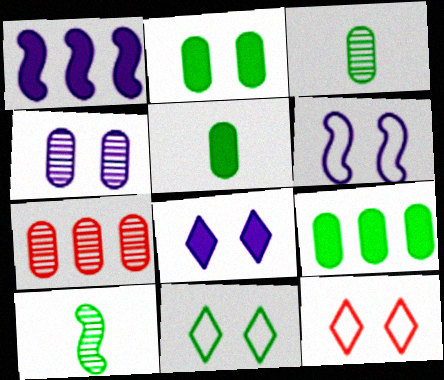[[1, 3, 12], 
[2, 5, 9], 
[3, 4, 7], 
[4, 6, 8], 
[9, 10, 11]]